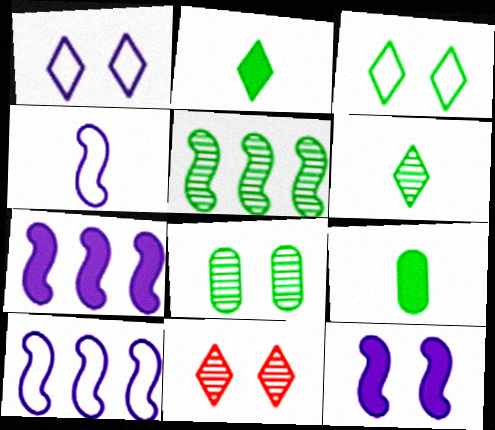[[3, 5, 9], 
[5, 6, 8], 
[9, 10, 11]]